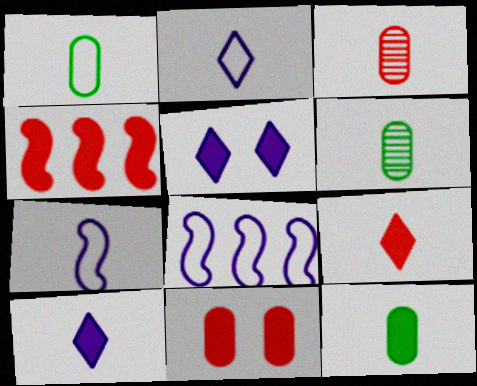[[1, 6, 12], 
[4, 5, 12], 
[4, 9, 11], 
[6, 7, 9]]